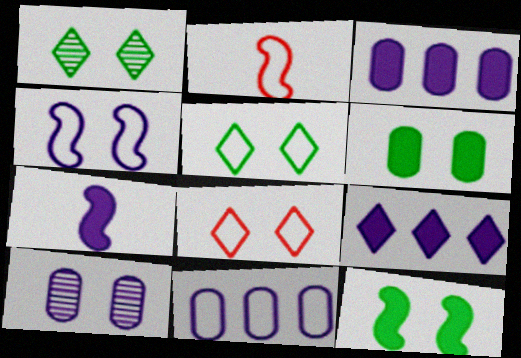[[1, 2, 3], 
[2, 5, 11], 
[8, 10, 12]]